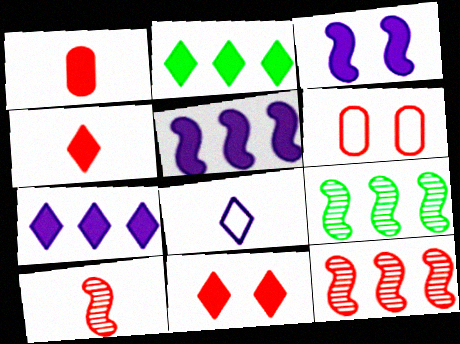[[1, 2, 3], 
[4, 6, 12]]